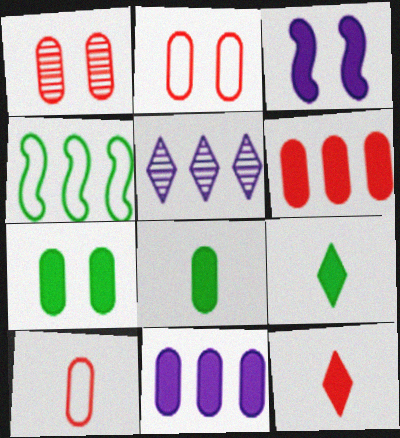[[1, 6, 10], 
[3, 6, 9], 
[4, 5, 6]]